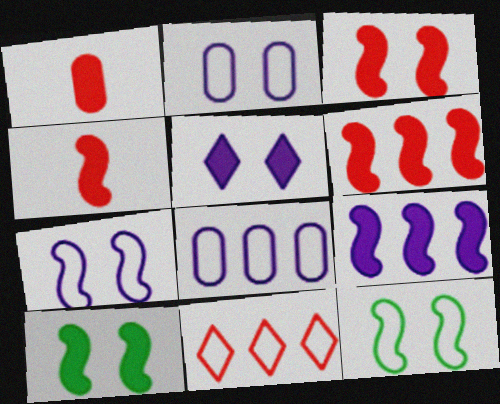[[3, 4, 6], 
[4, 9, 10]]